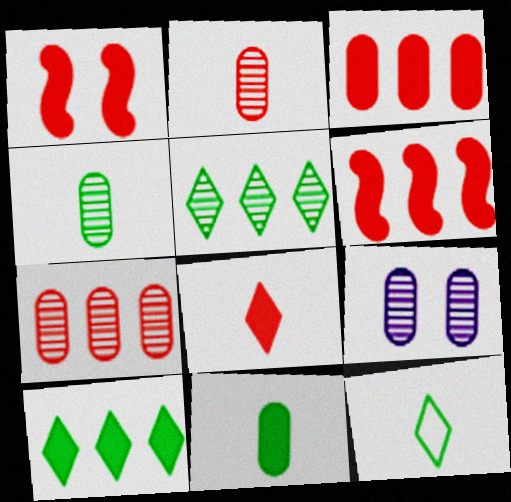[[1, 3, 8], 
[4, 7, 9], 
[6, 9, 12]]